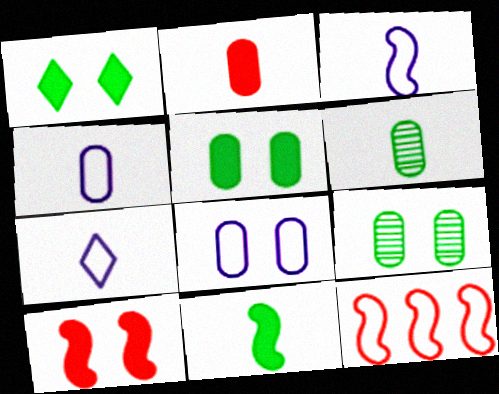[[2, 4, 6], 
[3, 4, 7]]